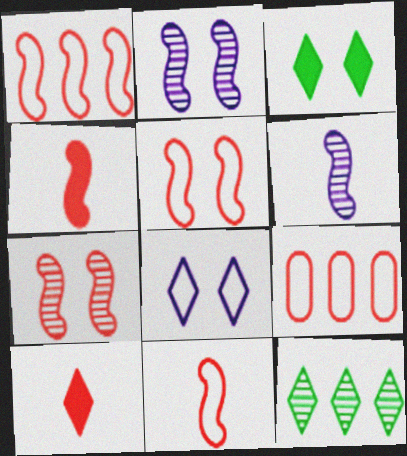[[1, 4, 7], 
[1, 5, 11], 
[3, 6, 9], 
[7, 9, 10], 
[8, 10, 12]]